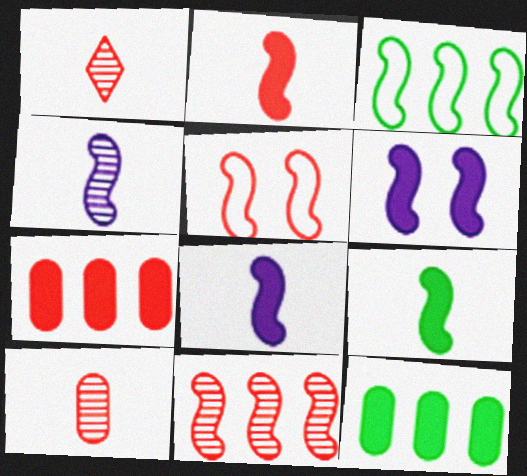[[1, 5, 7], 
[2, 5, 11], 
[2, 8, 9]]